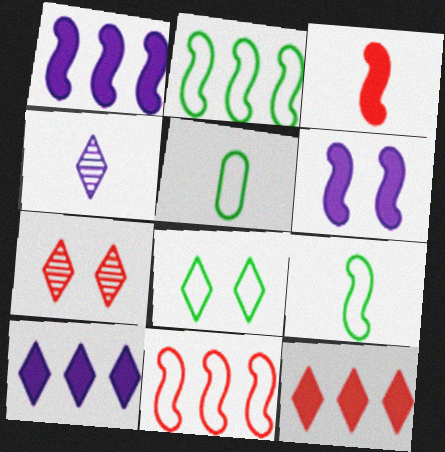[[1, 5, 7], 
[2, 5, 8], 
[3, 4, 5], 
[4, 8, 12]]